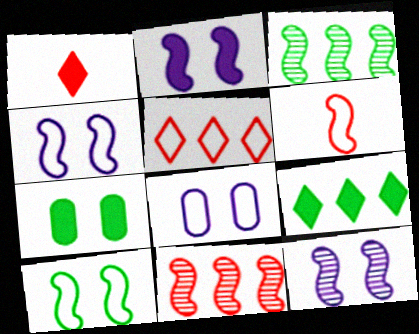[[1, 3, 8], 
[2, 3, 6], 
[2, 4, 12]]